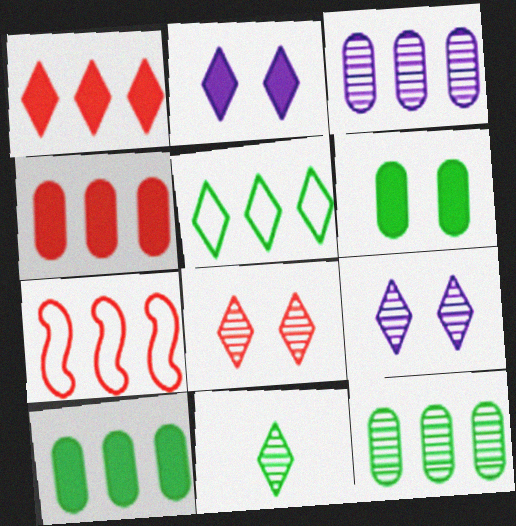[]